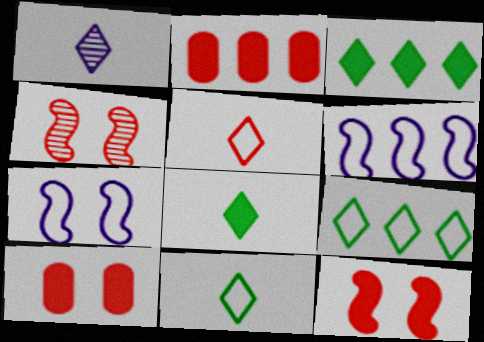[[1, 5, 8], 
[2, 4, 5]]